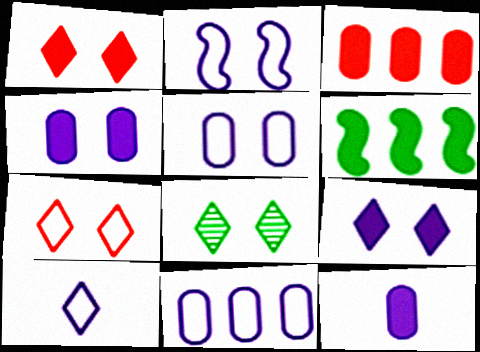[[1, 6, 12], 
[2, 10, 11], 
[7, 8, 9]]